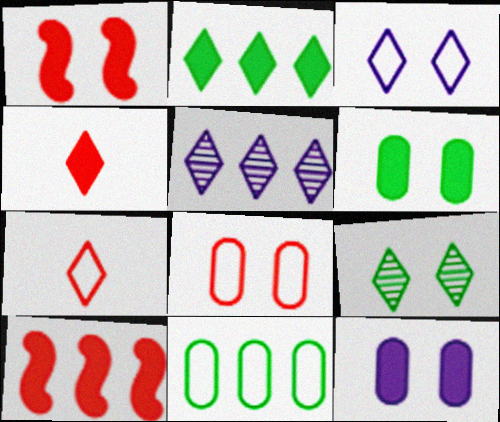[[5, 10, 11]]